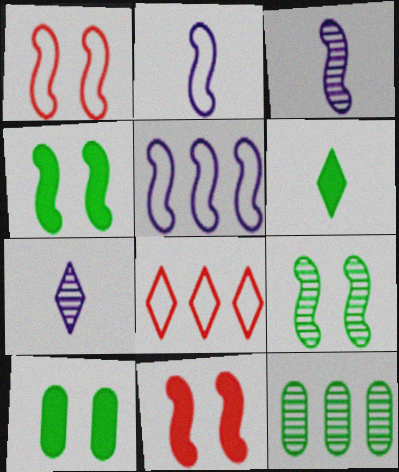[[3, 8, 10]]